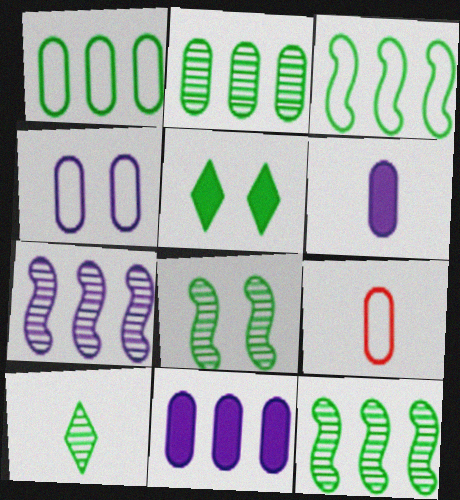[[1, 4, 9], 
[2, 8, 10], 
[5, 7, 9]]